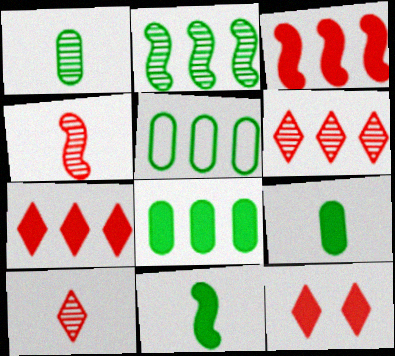[]